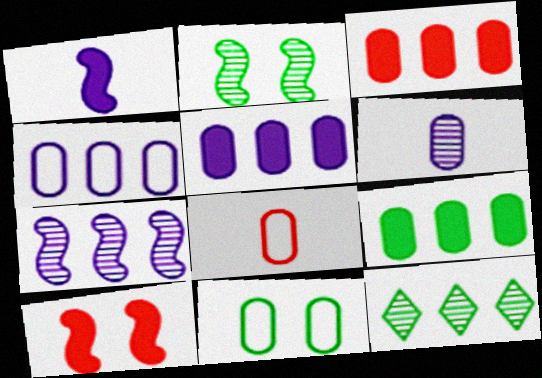[[3, 5, 9], 
[3, 6, 11], 
[4, 8, 11]]